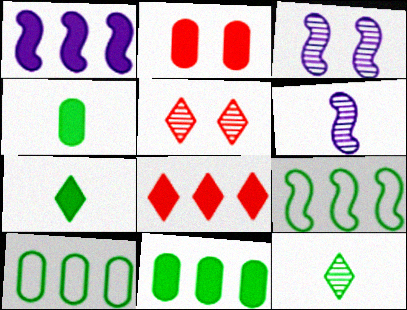[[1, 2, 7], 
[1, 8, 11]]